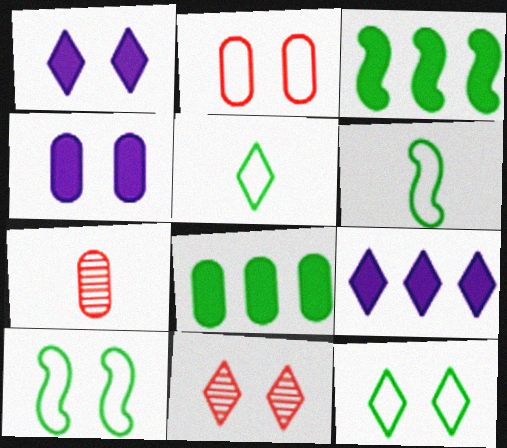[[1, 11, 12], 
[4, 10, 11], 
[5, 9, 11], 
[7, 9, 10]]